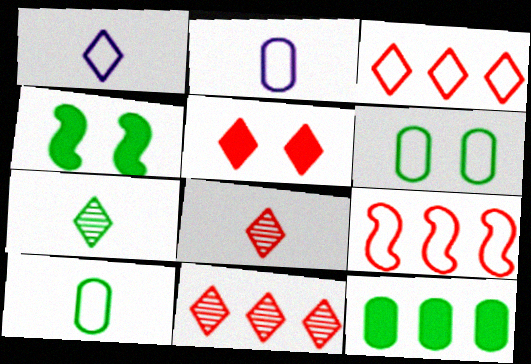[[1, 6, 9], 
[2, 4, 11], 
[3, 5, 8]]